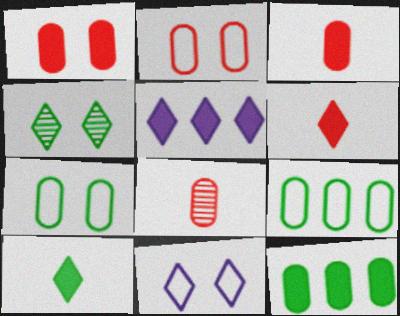[]